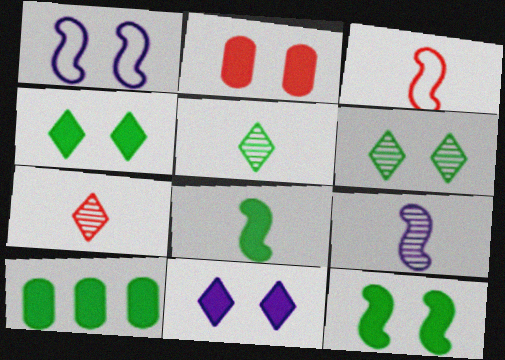[[1, 2, 6], 
[1, 7, 10], 
[2, 11, 12], 
[3, 8, 9], 
[4, 8, 10]]